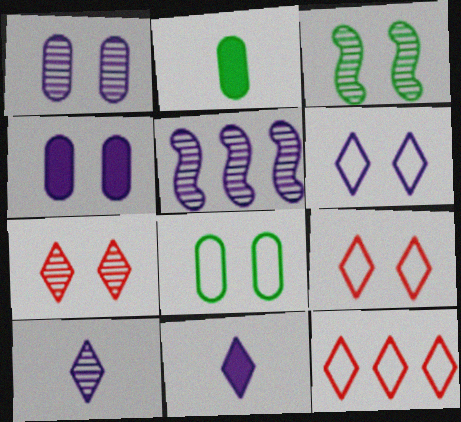[[1, 3, 7], 
[1, 5, 10], 
[2, 5, 9], 
[3, 4, 9]]